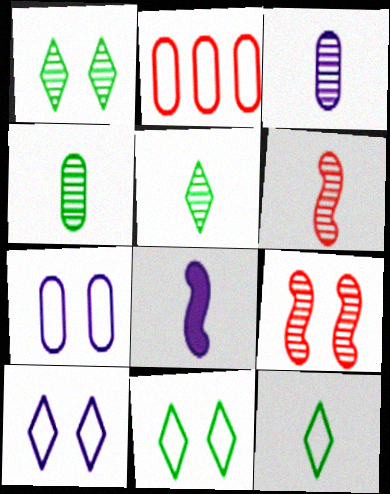[[1, 2, 8], 
[3, 5, 6]]